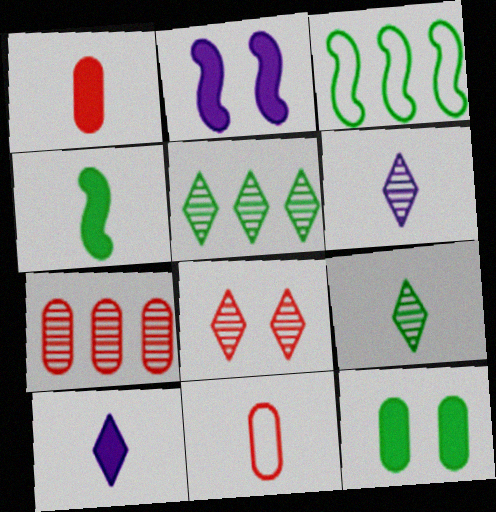[[1, 4, 10], 
[2, 5, 11], 
[3, 9, 12], 
[4, 6, 11], 
[5, 6, 8]]